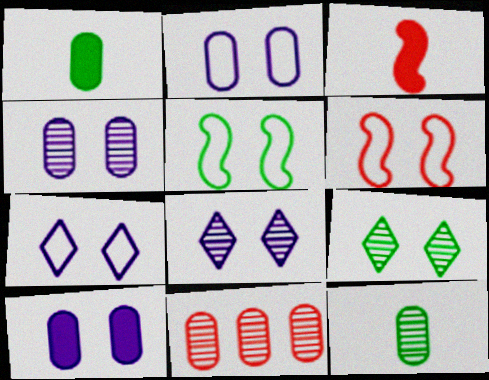[[1, 2, 11], 
[2, 4, 10], 
[4, 11, 12], 
[6, 9, 10]]